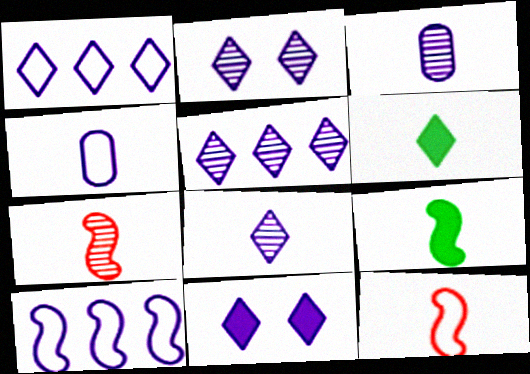[[1, 8, 11], 
[2, 5, 8], 
[3, 6, 12], 
[3, 10, 11], 
[4, 6, 7]]